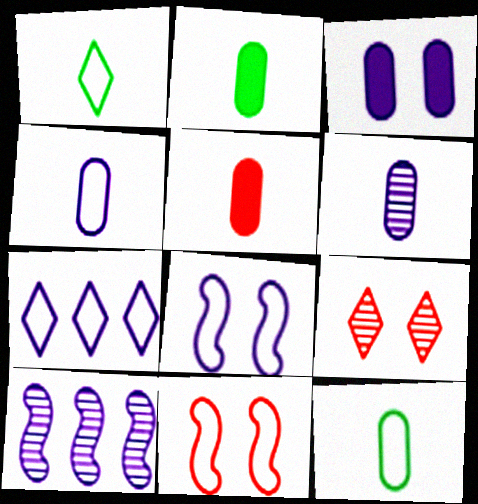[[4, 7, 8], 
[5, 6, 12], 
[7, 11, 12]]